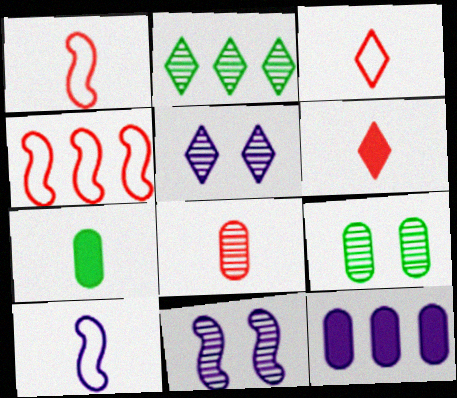[[1, 6, 8], 
[2, 4, 12], 
[2, 8, 11], 
[4, 5, 7], 
[5, 10, 12]]